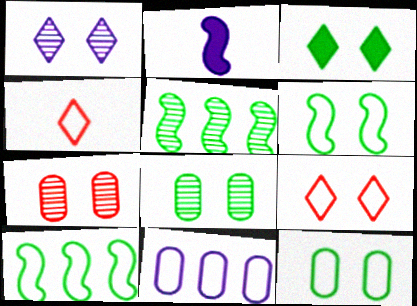[[1, 2, 11], 
[1, 3, 9], 
[3, 6, 8], 
[4, 6, 11]]